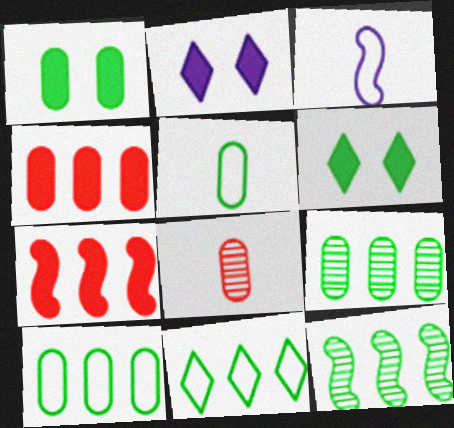[[1, 5, 9], 
[5, 6, 12]]